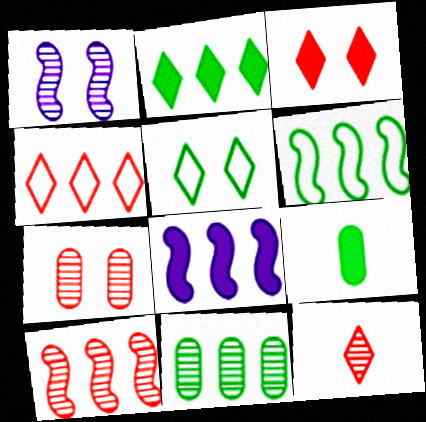[[1, 4, 9], 
[1, 11, 12], 
[2, 6, 11], 
[3, 4, 12], 
[3, 8, 9], 
[4, 8, 11], 
[6, 8, 10], 
[7, 10, 12]]